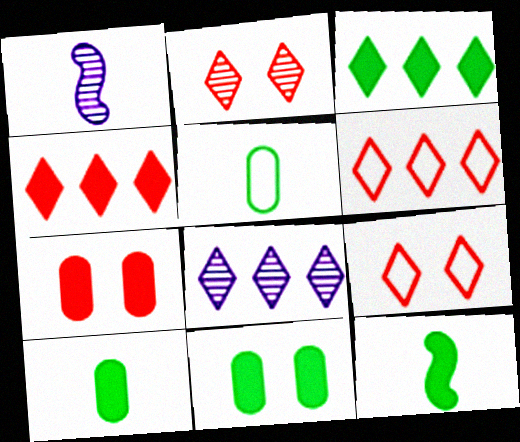[[1, 6, 11], 
[3, 6, 8], 
[3, 11, 12]]